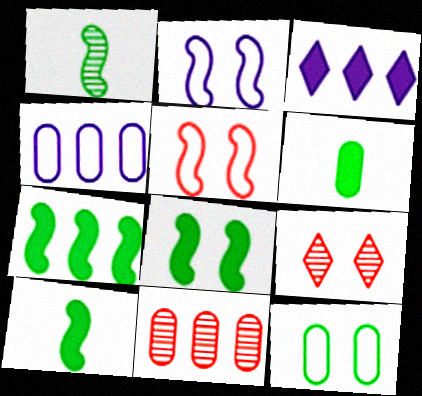[[4, 9, 10], 
[7, 8, 10]]